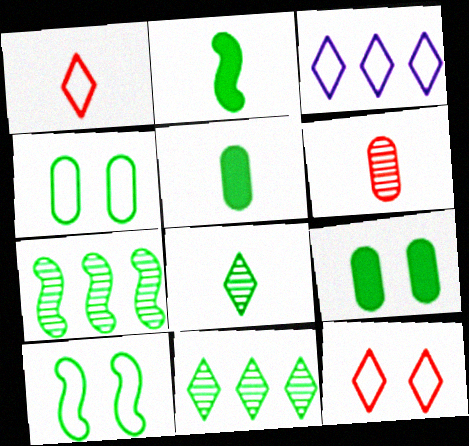[[2, 4, 11], 
[2, 7, 10], 
[5, 10, 11]]